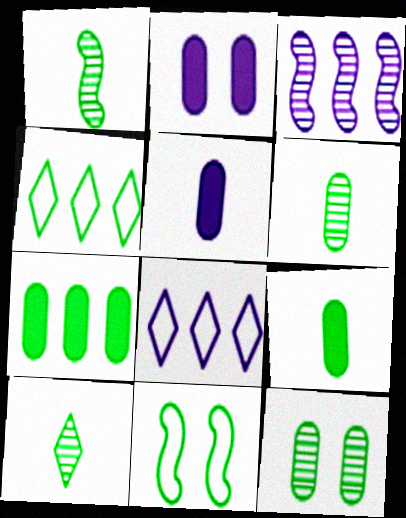[[1, 6, 10], 
[7, 10, 11]]